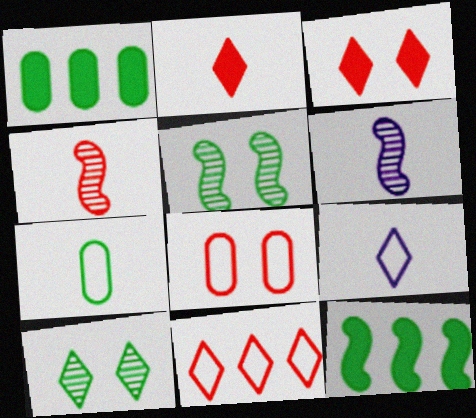[[2, 6, 7], 
[7, 10, 12]]